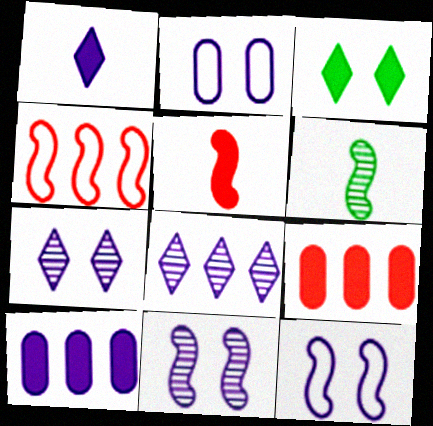[[3, 5, 10]]